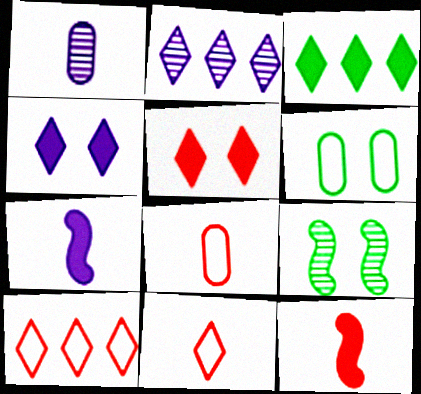[[2, 3, 10], 
[2, 6, 12]]